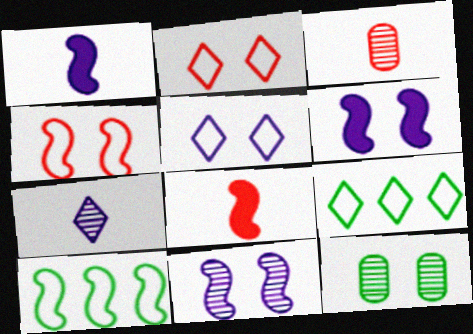[[2, 6, 12], 
[3, 6, 9], 
[8, 10, 11]]